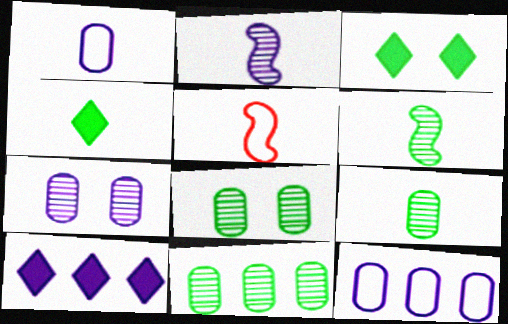[[5, 8, 10], 
[8, 9, 11]]